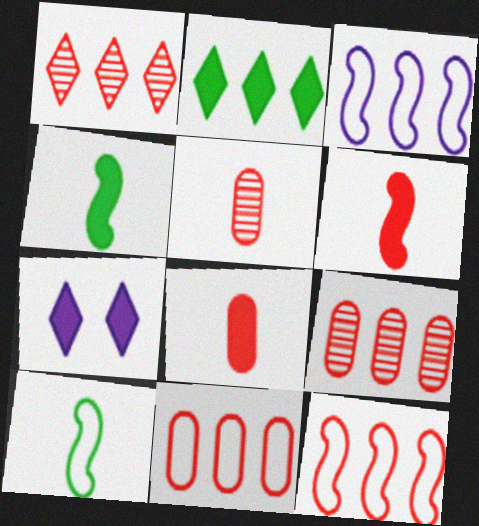[[2, 3, 9], 
[7, 9, 10]]